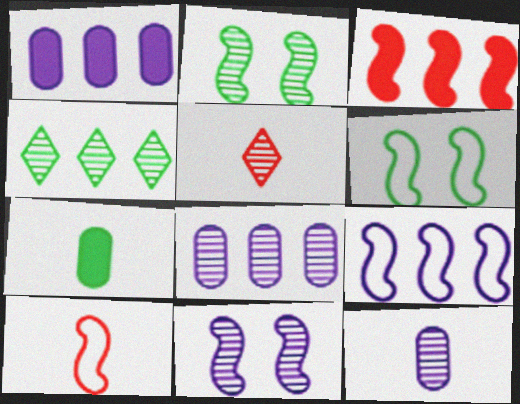[[1, 5, 6], 
[2, 5, 8], 
[4, 6, 7], 
[6, 9, 10]]